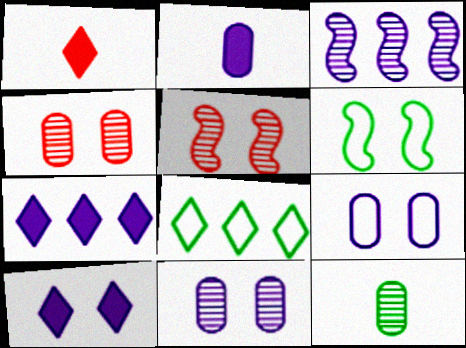[[2, 5, 8], 
[4, 6, 10]]